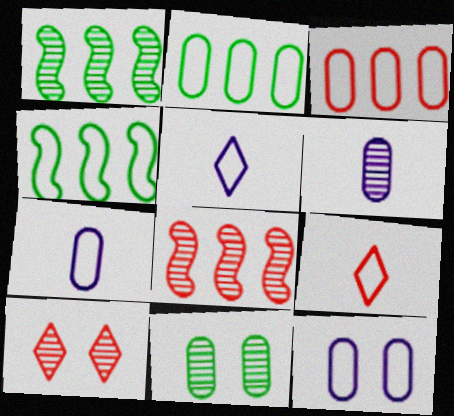[[1, 6, 10], 
[4, 9, 12]]